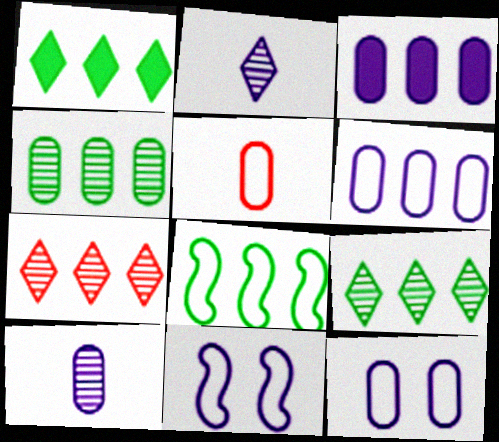[[1, 4, 8], 
[2, 3, 11], 
[3, 7, 8], 
[3, 10, 12]]